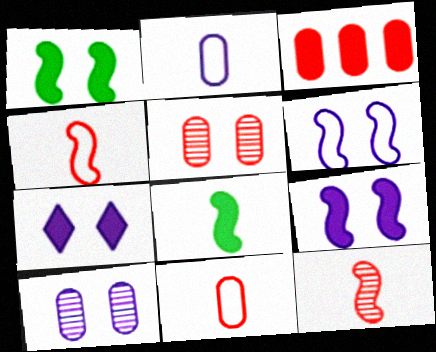[[3, 5, 11], 
[3, 7, 8], 
[6, 7, 10]]